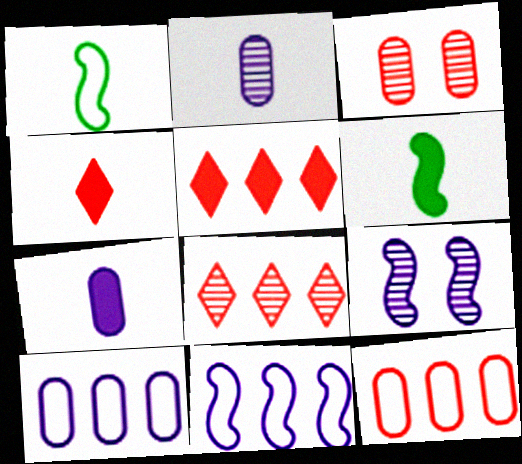[[1, 2, 4], 
[4, 6, 7]]